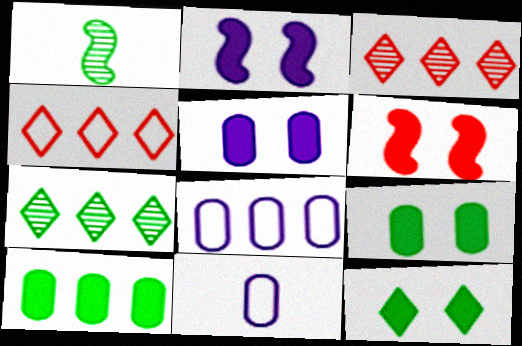[[1, 4, 5], 
[5, 6, 12], 
[6, 7, 11]]